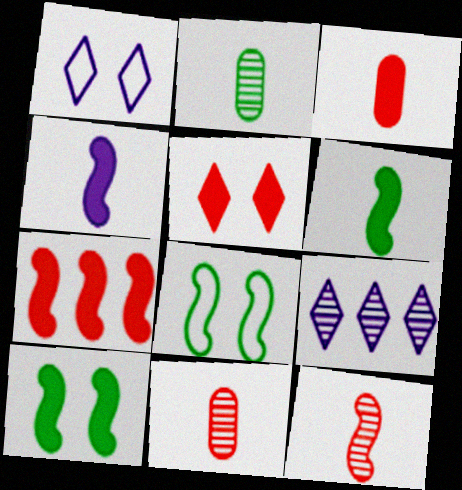[[1, 2, 7], 
[3, 5, 7], 
[3, 8, 9], 
[4, 7, 10]]